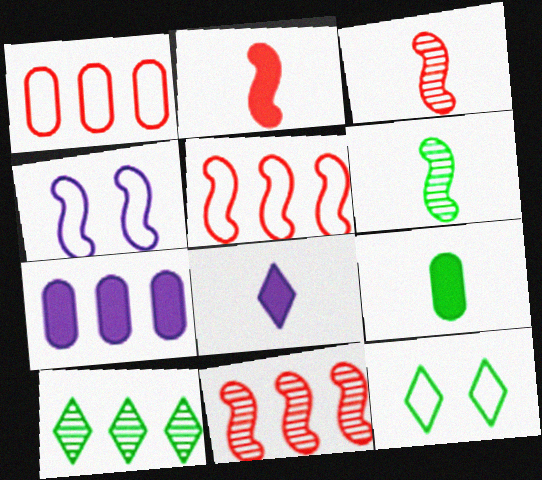[[2, 8, 9], 
[3, 7, 12], 
[5, 7, 10]]